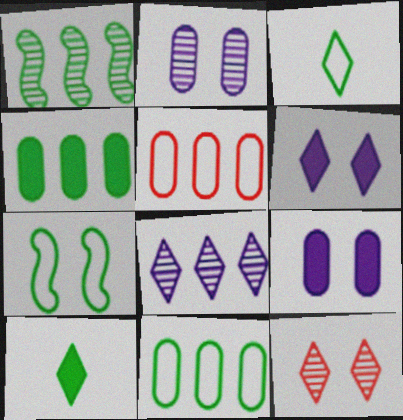[[3, 7, 11], 
[7, 9, 12]]